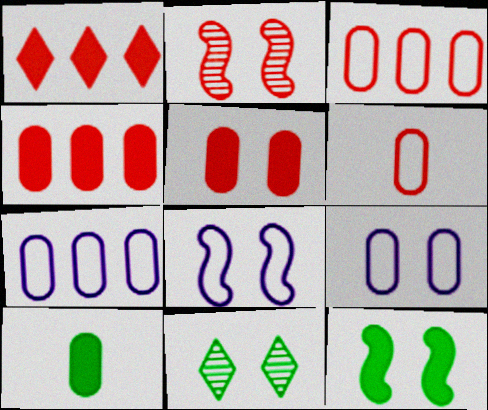[[1, 2, 6], 
[2, 8, 12], 
[5, 8, 11]]